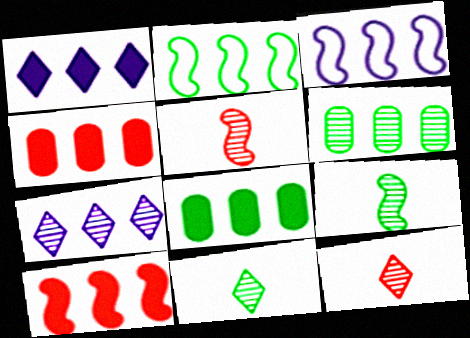[[1, 8, 10], 
[2, 4, 7]]